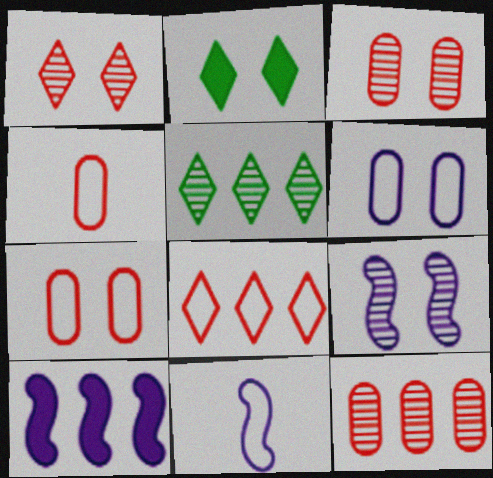[[2, 7, 9], 
[2, 11, 12], 
[9, 10, 11]]